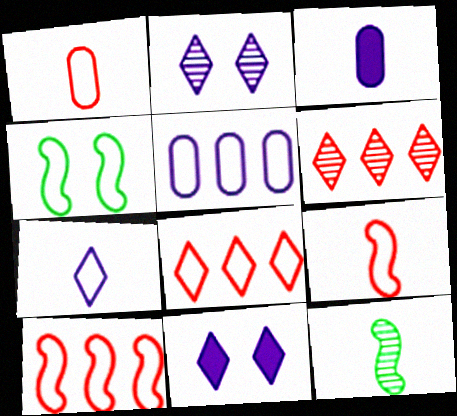[[3, 4, 6]]